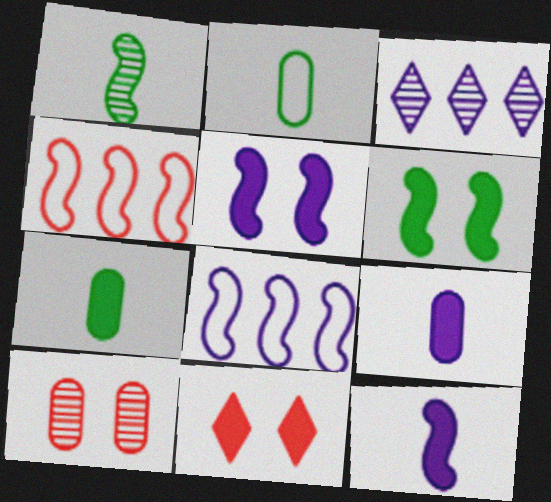[[1, 3, 10], 
[1, 4, 5]]